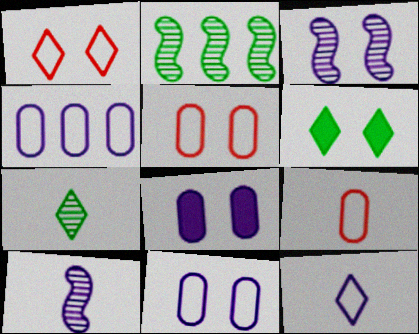[[3, 5, 6]]